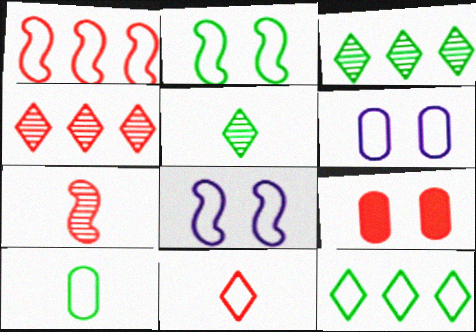[[2, 10, 12]]